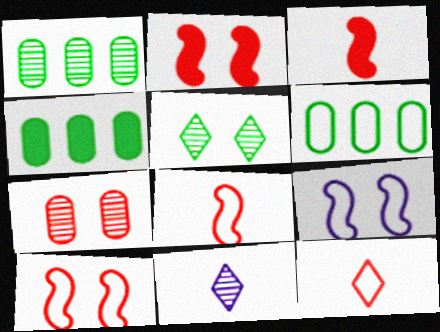[[1, 4, 6], 
[2, 6, 11], 
[4, 10, 11], 
[6, 9, 12]]